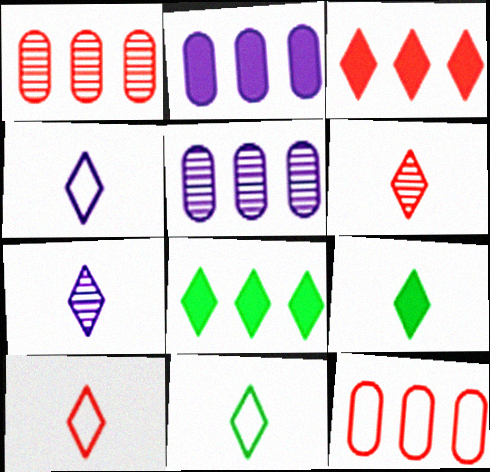[[4, 6, 9], 
[4, 10, 11], 
[7, 9, 10]]